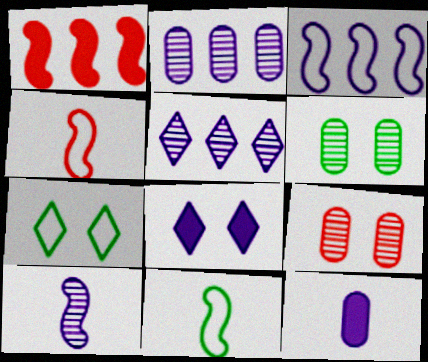[]